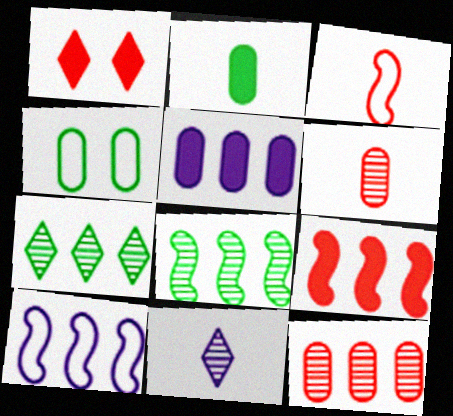[[1, 3, 12], 
[2, 3, 11], 
[4, 5, 6], 
[4, 9, 11], 
[8, 9, 10]]